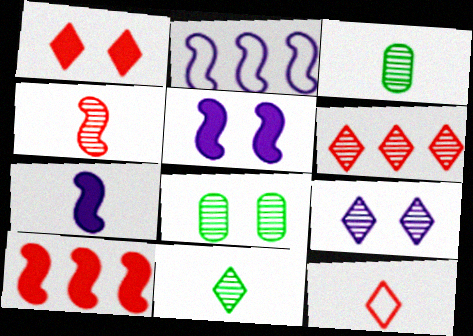[[1, 2, 3], 
[1, 6, 12], 
[3, 7, 12], 
[6, 9, 11]]